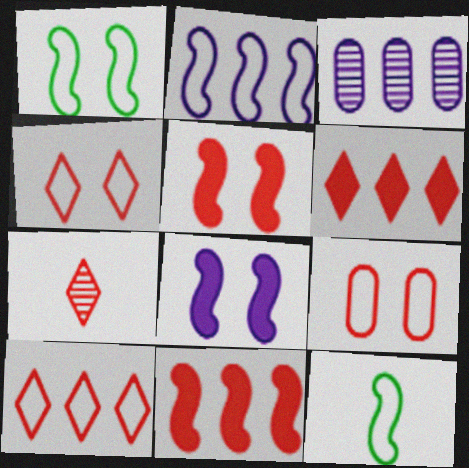[[4, 6, 7], 
[7, 9, 11]]